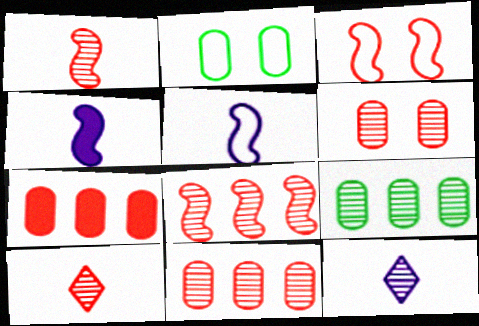[[3, 7, 10], 
[6, 8, 10]]